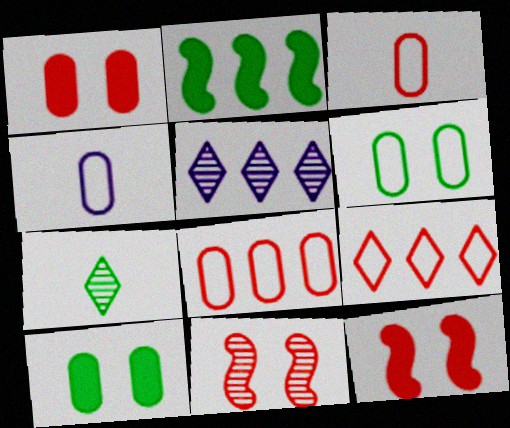[[2, 5, 8], 
[2, 6, 7], 
[4, 6, 8]]